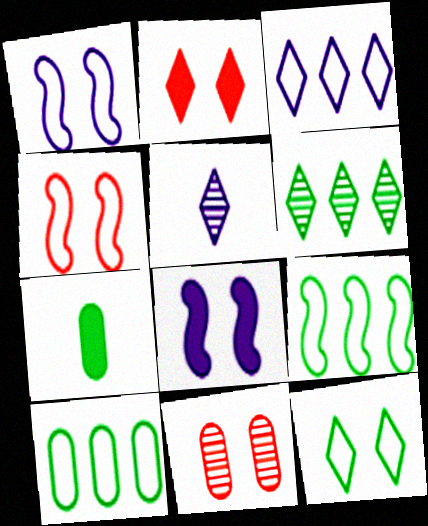[[2, 4, 11], 
[8, 11, 12]]